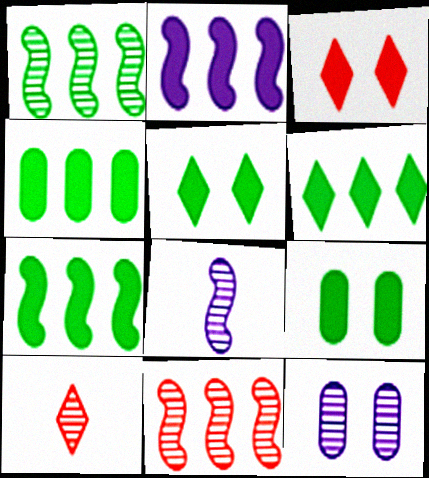[[1, 10, 12], 
[4, 6, 7]]